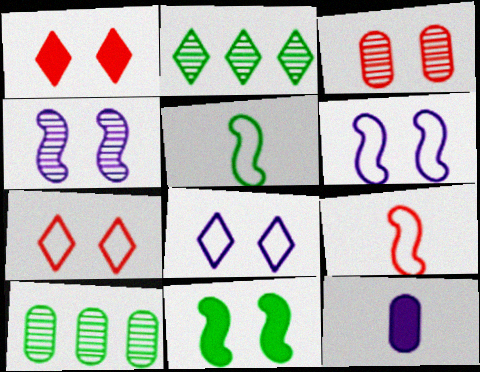[[3, 8, 11]]